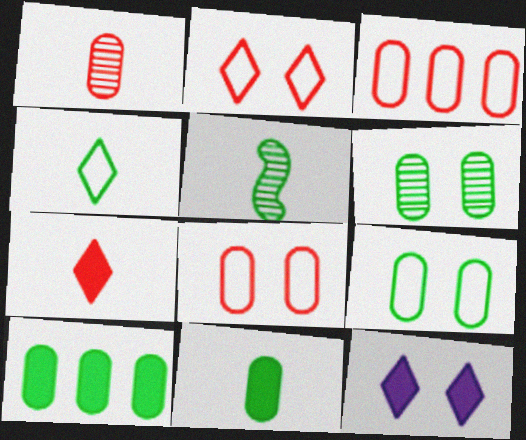[[3, 5, 12], 
[4, 5, 11]]